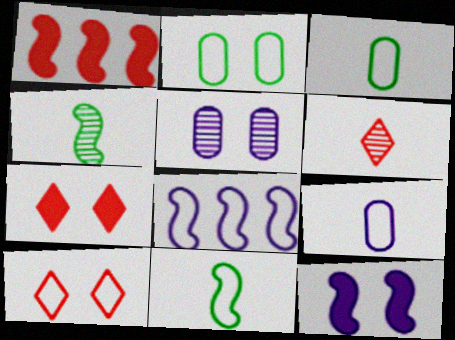[[3, 8, 10]]